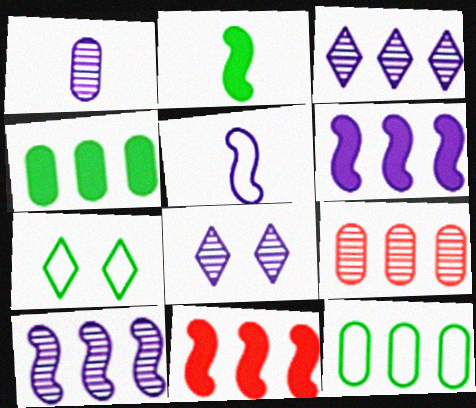[[1, 7, 11], 
[1, 8, 10], 
[3, 11, 12]]